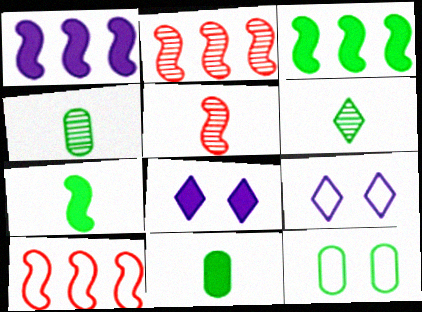[[2, 9, 11], 
[3, 6, 12], 
[4, 8, 10]]